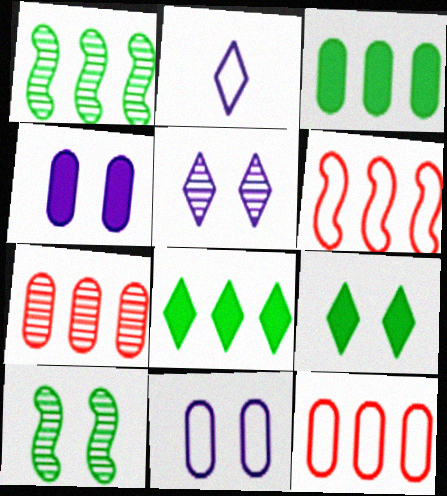[]